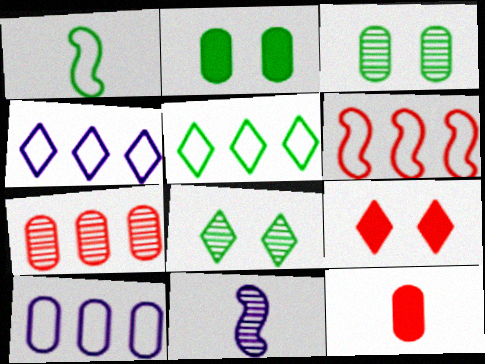[[3, 10, 12], 
[5, 6, 10], 
[7, 8, 11]]